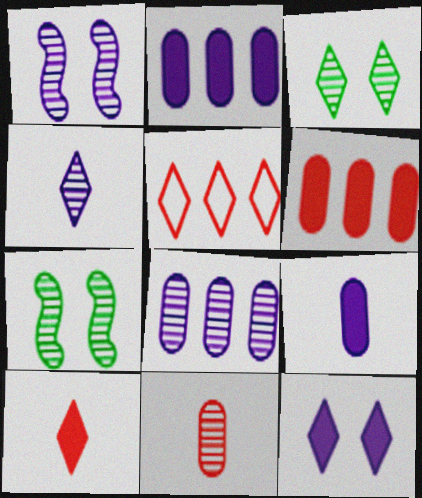[[1, 4, 8], 
[5, 7, 9]]